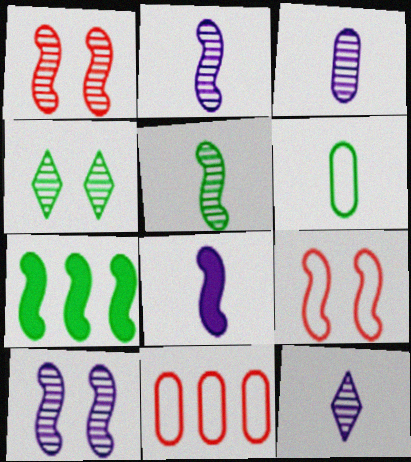[[2, 3, 12], 
[2, 7, 9], 
[4, 6, 7], 
[4, 8, 11]]